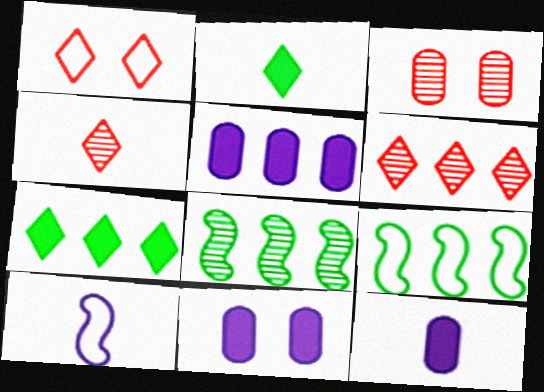[[1, 8, 12], 
[3, 7, 10], 
[4, 9, 11], 
[5, 6, 9], 
[5, 11, 12]]